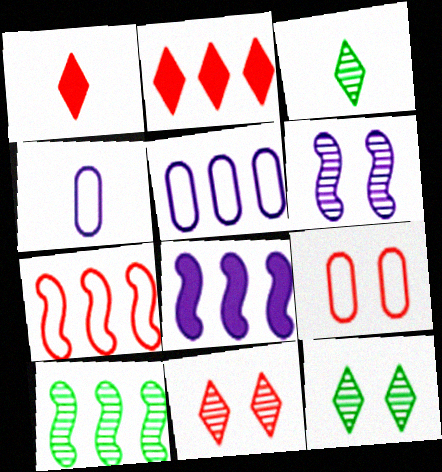[[2, 5, 10], 
[3, 8, 9], 
[7, 8, 10]]